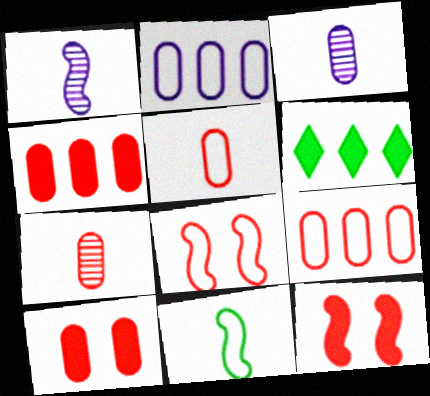[[3, 6, 8], 
[7, 9, 10]]